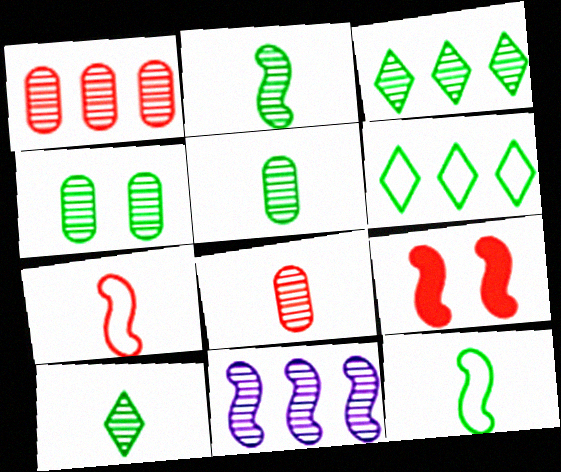[[1, 3, 11], 
[2, 3, 4], 
[2, 5, 10], 
[9, 11, 12]]